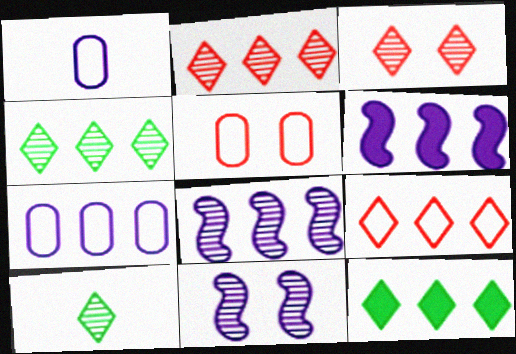[[5, 6, 10]]